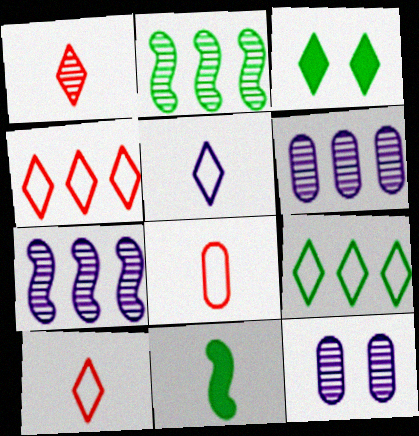[[1, 2, 12], 
[3, 7, 8], 
[4, 11, 12]]